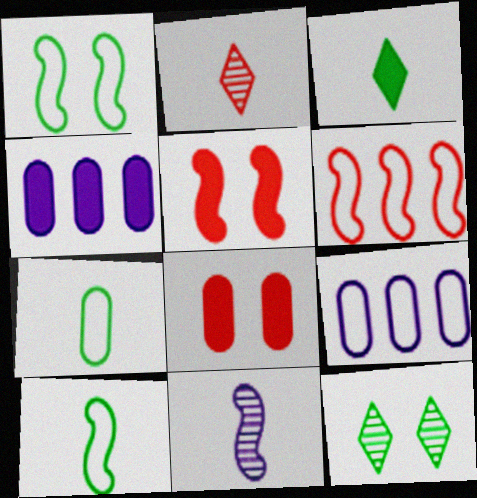[[1, 2, 4], 
[2, 6, 8], 
[3, 4, 5]]